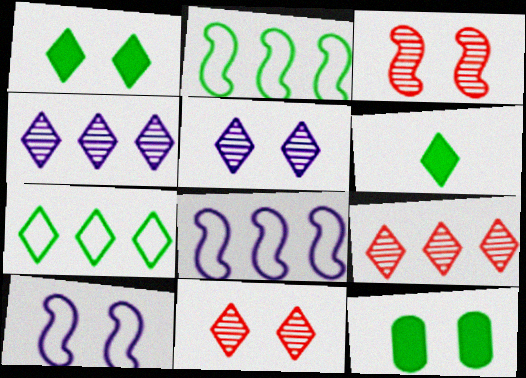[[10, 11, 12]]